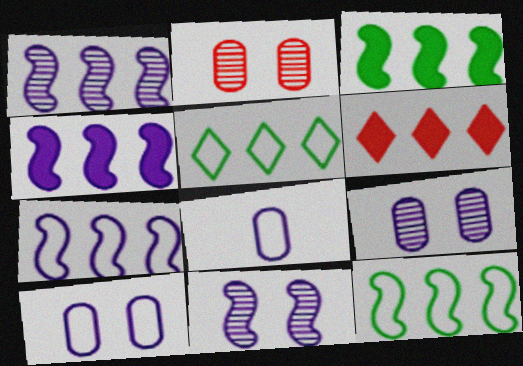[[1, 4, 7]]